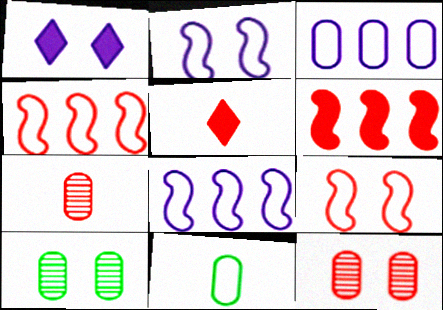[[1, 9, 10], 
[4, 5, 12], 
[5, 8, 10]]